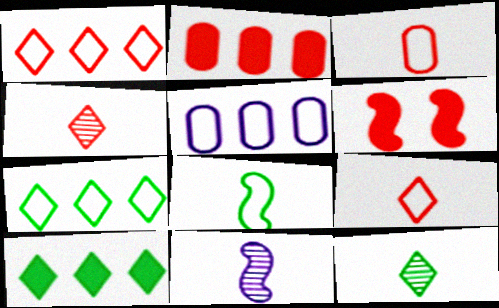[[5, 6, 12]]